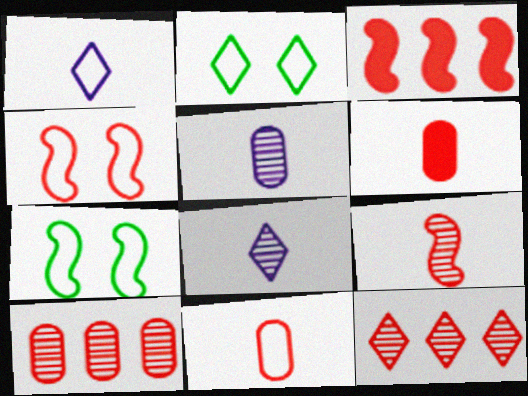[[2, 3, 5], 
[3, 4, 9], 
[4, 6, 12]]